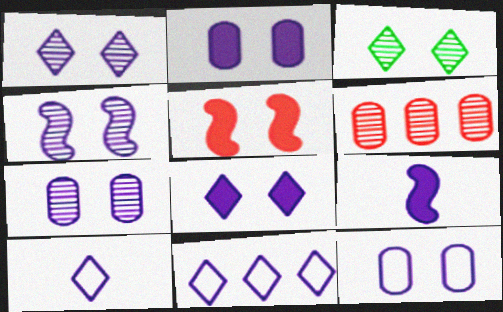[[1, 4, 7], 
[2, 7, 12], 
[3, 5, 12], 
[4, 8, 12], 
[7, 9, 11]]